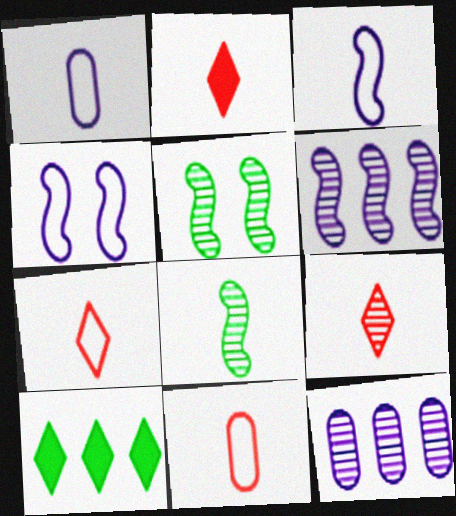[[1, 2, 8], 
[2, 7, 9], 
[5, 9, 12]]